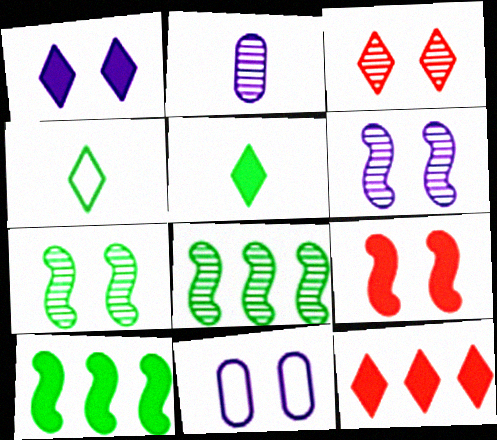[[1, 5, 12], 
[1, 6, 11], 
[2, 3, 8]]